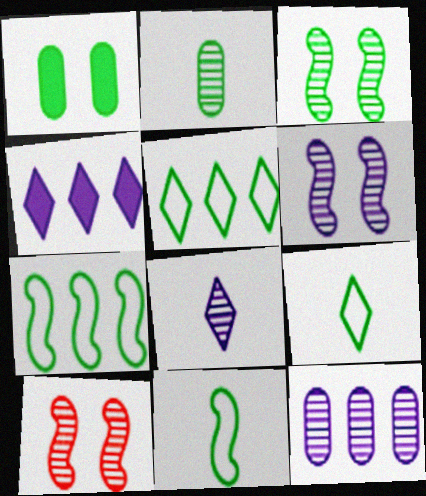[[3, 6, 10], 
[6, 8, 12]]